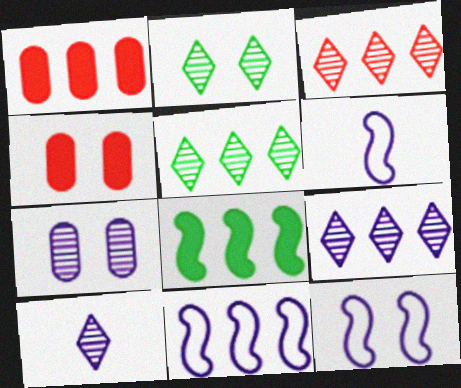[[1, 2, 6], 
[1, 5, 11], 
[2, 3, 10], 
[2, 4, 12], 
[3, 5, 9], 
[4, 5, 6], 
[6, 11, 12]]